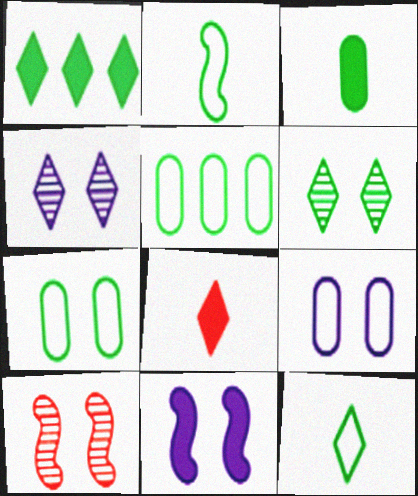[[1, 6, 12], 
[4, 9, 11]]